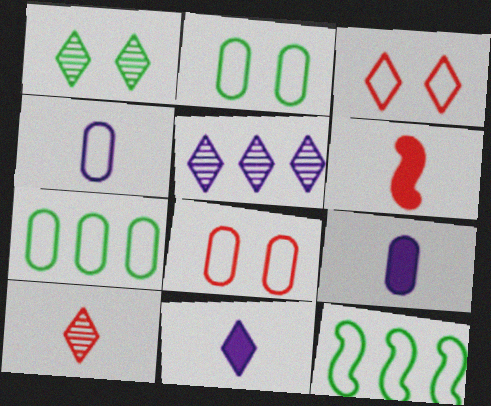[[1, 5, 10], 
[2, 5, 6], 
[3, 4, 12], 
[4, 7, 8]]